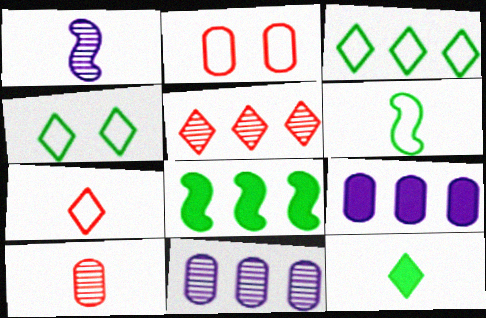[]